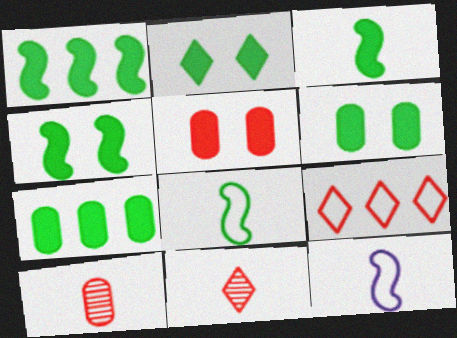[[1, 3, 4], 
[2, 3, 7], 
[2, 4, 6]]